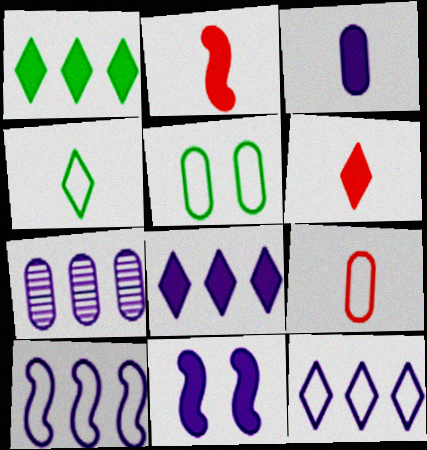[[3, 8, 11], 
[7, 8, 10]]